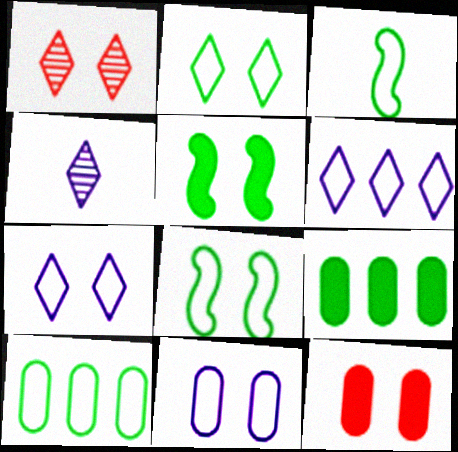[[1, 5, 11], 
[2, 3, 10]]